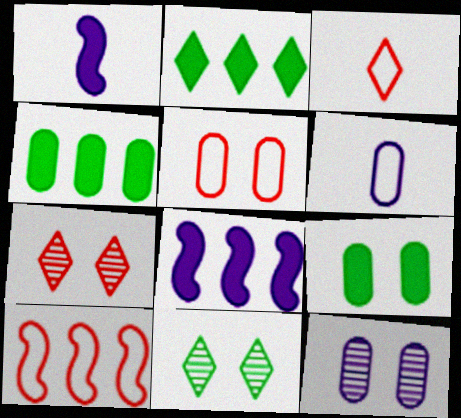[[3, 5, 10], 
[5, 9, 12]]